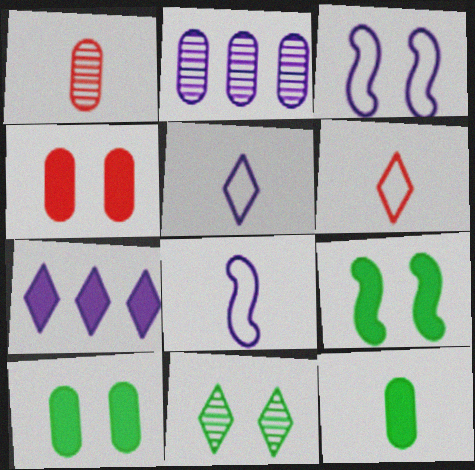[[2, 6, 9], 
[3, 4, 11], 
[6, 7, 11]]